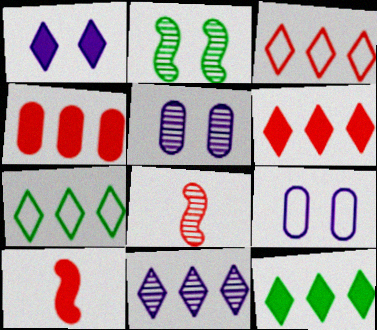[[3, 11, 12], 
[5, 7, 10], 
[6, 7, 11], 
[8, 9, 12]]